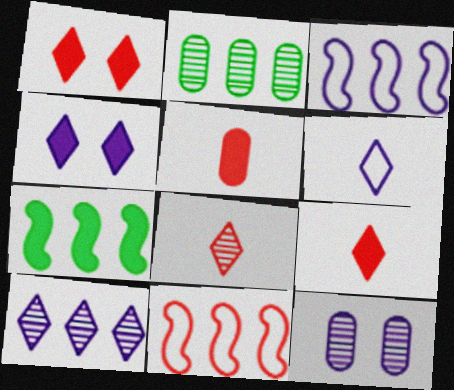[[4, 5, 7], 
[4, 6, 10]]